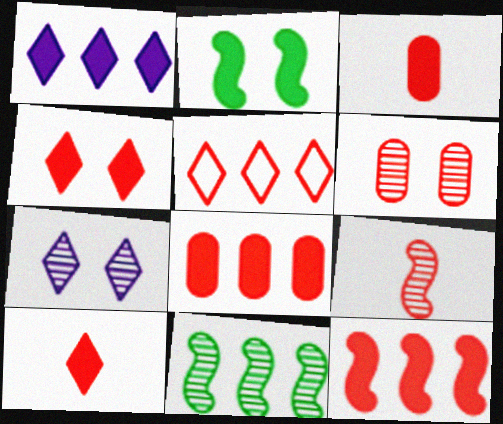[[1, 2, 3], 
[3, 4, 12]]